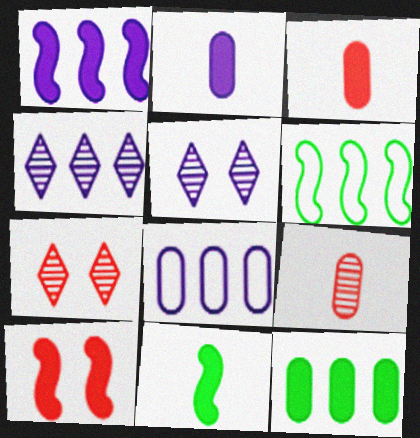[[1, 4, 8], 
[1, 10, 11], 
[2, 6, 7], 
[3, 5, 6], 
[7, 8, 11]]